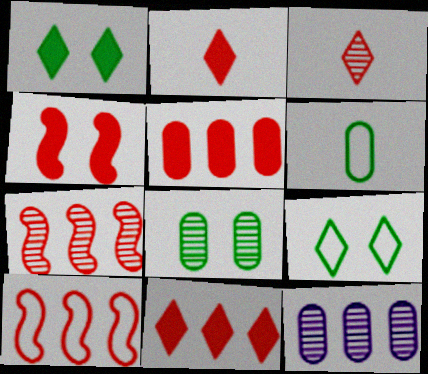[[2, 4, 5]]